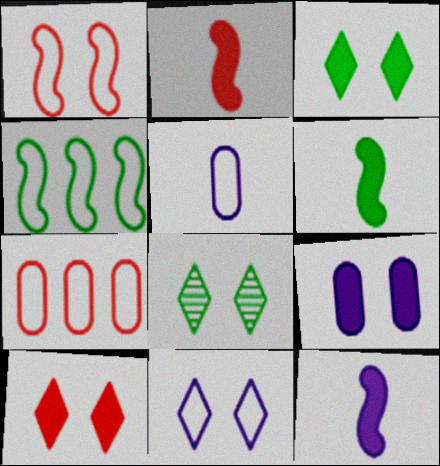[[1, 8, 9], 
[2, 6, 12], 
[7, 8, 12], 
[8, 10, 11]]